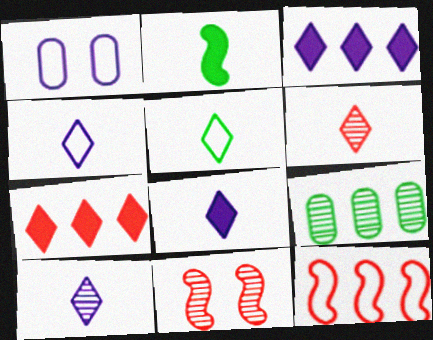[[1, 5, 12], 
[3, 9, 12], 
[4, 8, 10], 
[5, 6, 8], 
[9, 10, 11]]